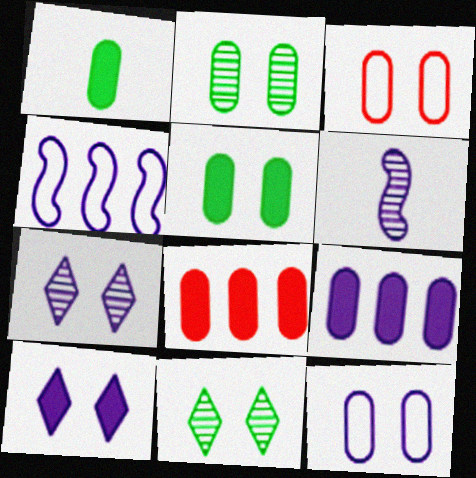[]